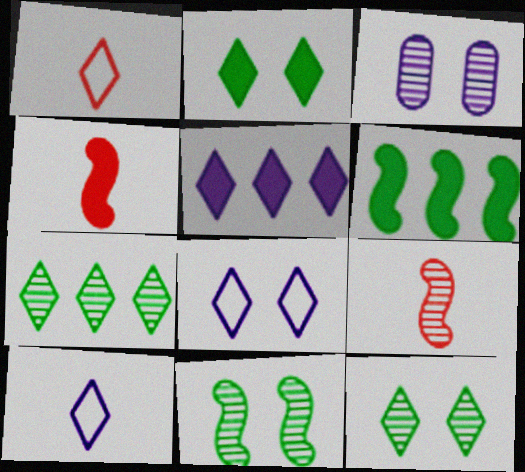[[1, 3, 6], 
[1, 5, 12], 
[3, 7, 9]]